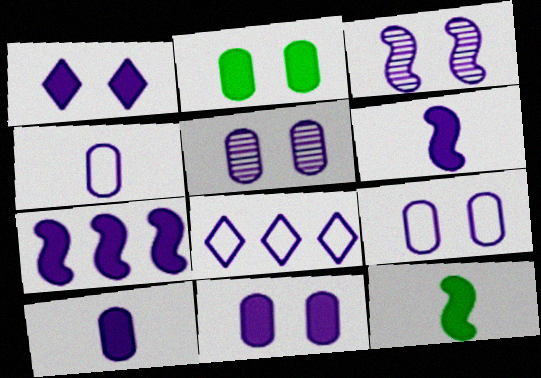[[1, 3, 9], 
[1, 7, 10], 
[3, 8, 10], 
[5, 6, 8], 
[5, 9, 11]]